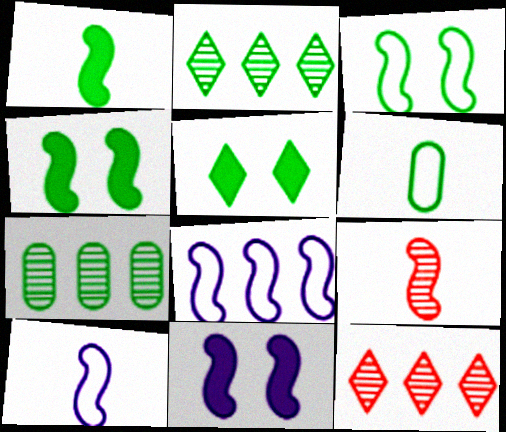[[1, 9, 10], 
[2, 4, 6], 
[4, 8, 9], 
[6, 11, 12]]